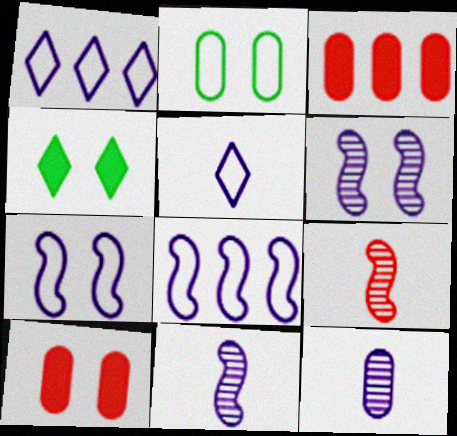[[2, 3, 12]]